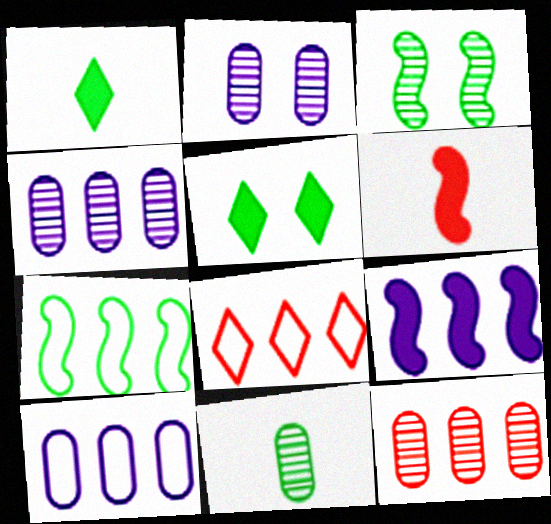[[2, 11, 12], 
[5, 7, 11], 
[7, 8, 10]]